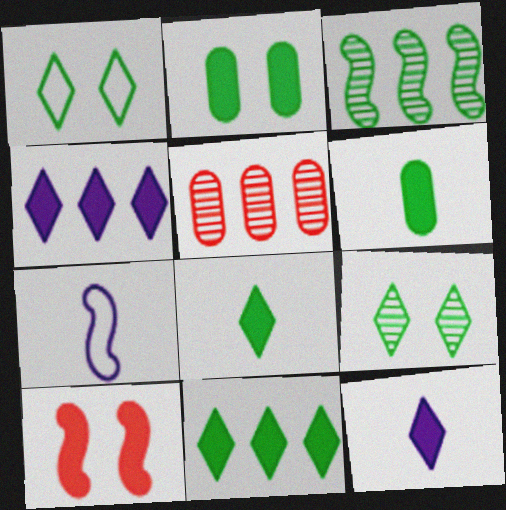[[1, 3, 6], 
[3, 7, 10], 
[4, 6, 10]]